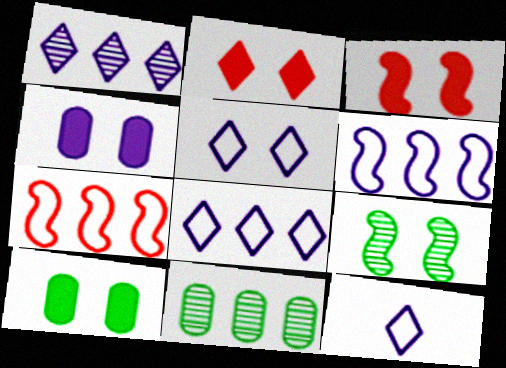[[3, 11, 12], 
[5, 8, 12]]